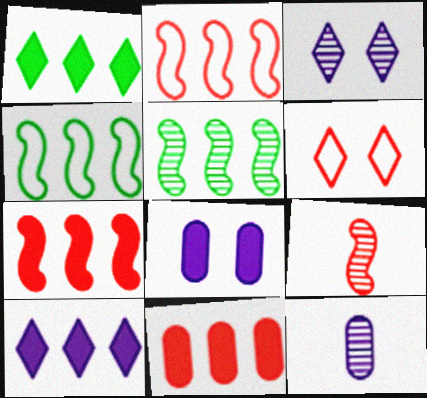[[6, 9, 11]]